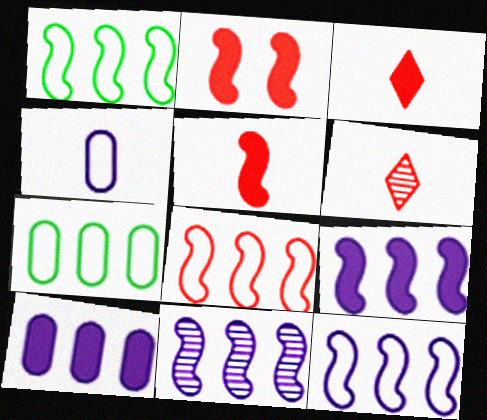[[1, 8, 12], 
[9, 11, 12]]